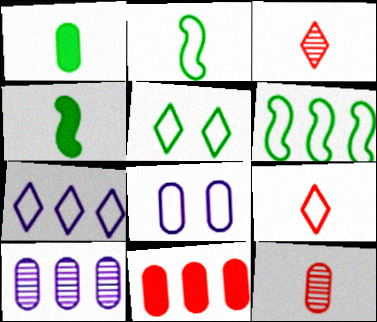[[5, 7, 9], 
[6, 8, 9]]